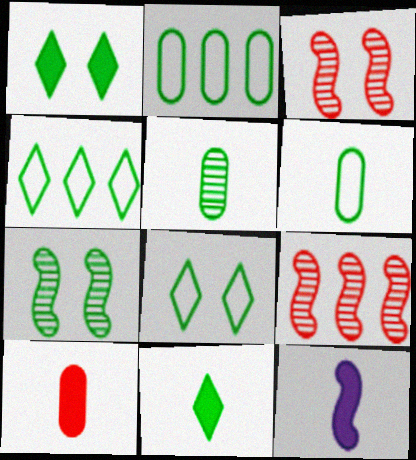[[2, 7, 11], 
[10, 11, 12]]